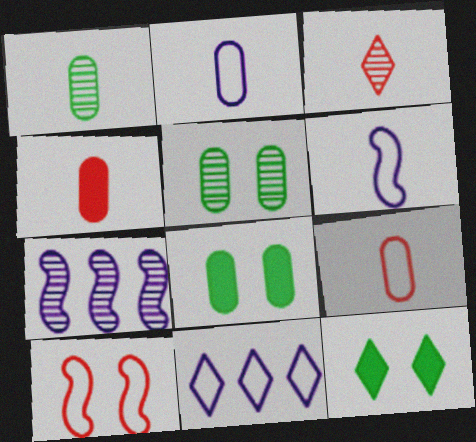[[1, 2, 4], 
[3, 5, 7], 
[3, 11, 12], 
[7, 9, 12]]